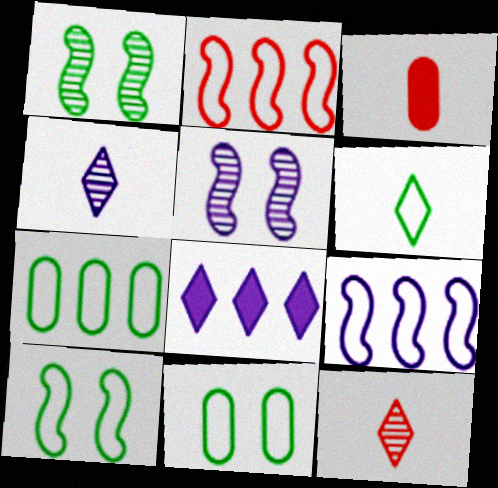[[6, 7, 10]]